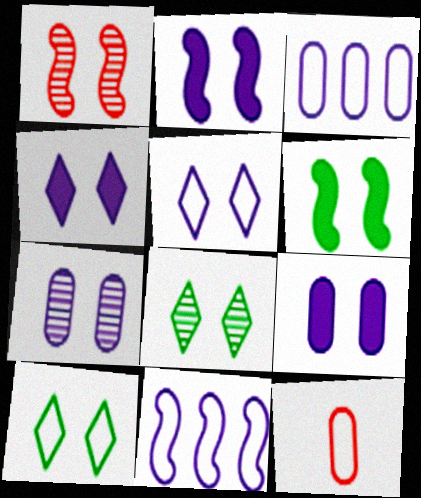[[1, 7, 8], 
[1, 9, 10], 
[2, 4, 9], 
[2, 5, 7], 
[10, 11, 12]]